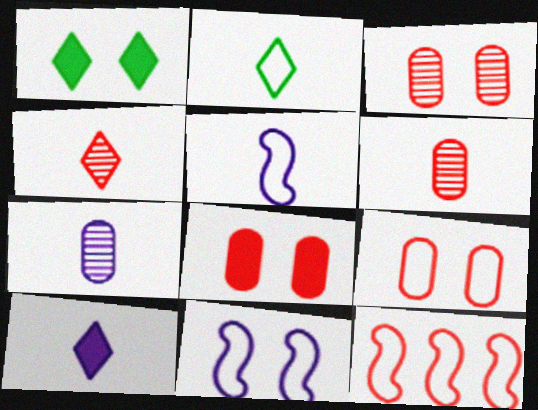[[1, 3, 11], 
[1, 7, 12], 
[2, 4, 10], 
[3, 8, 9], 
[4, 8, 12], 
[5, 7, 10]]